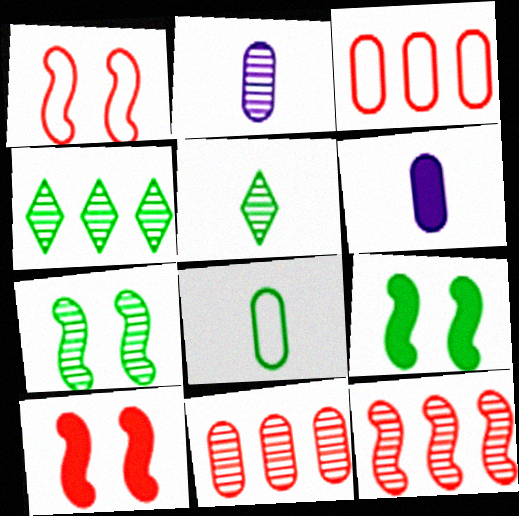[[1, 4, 6], 
[4, 8, 9]]